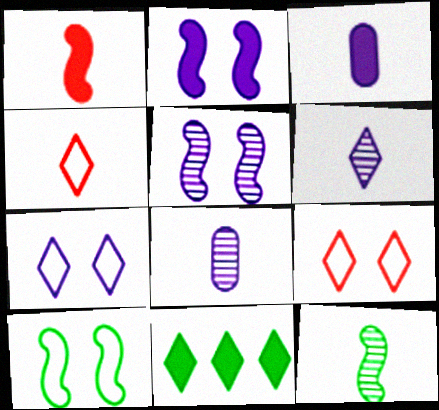[[3, 4, 12], 
[6, 9, 11]]